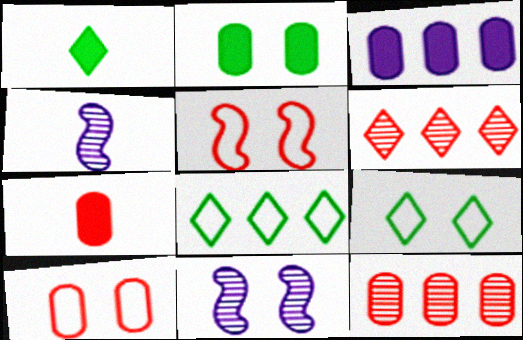[[2, 3, 7], 
[5, 6, 7], 
[7, 8, 11], 
[7, 10, 12]]